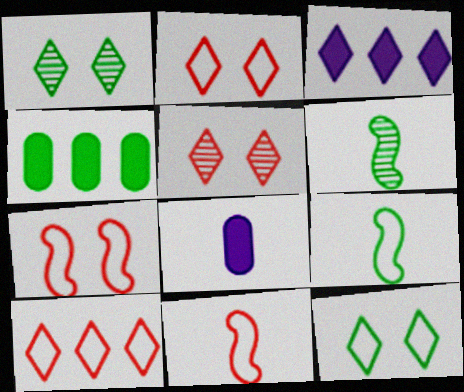[[1, 4, 9], 
[4, 6, 12]]